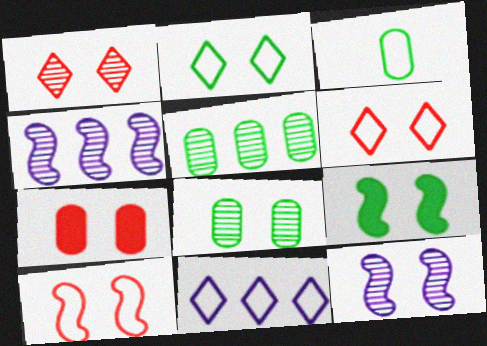[[1, 7, 10], 
[1, 8, 12], 
[2, 7, 12], 
[2, 8, 9], 
[3, 10, 11], 
[9, 10, 12]]